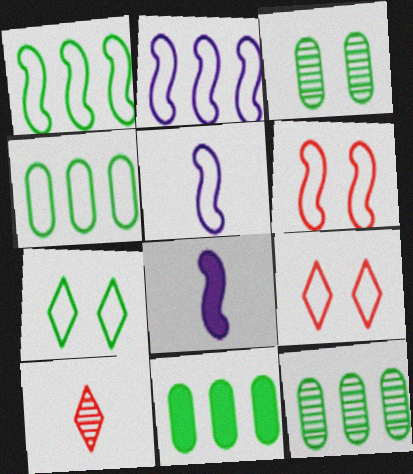[[1, 5, 6], 
[4, 5, 9], 
[4, 11, 12], 
[8, 9, 12]]